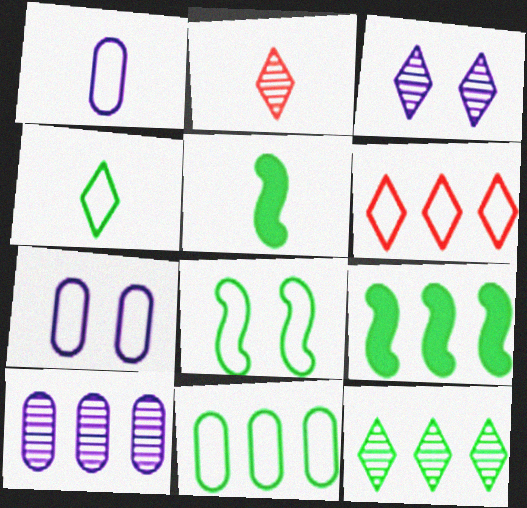[[1, 2, 5], 
[1, 6, 8], 
[2, 3, 12], 
[2, 7, 9], 
[4, 8, 11], 
[6, 9, 10], 
[9, 11, 12]]